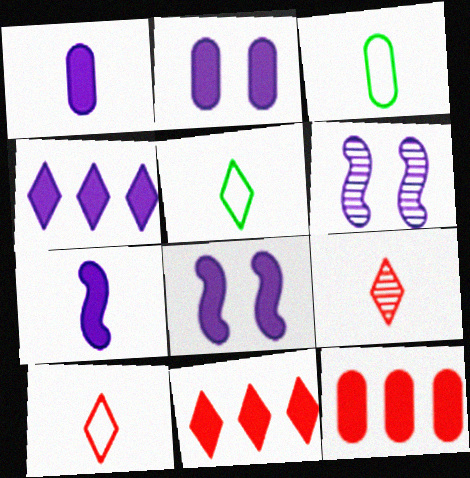[[1, 4, 8], 
[2, 4, 7], 
[3, 6, 11], 
[3, 7, 9], 
[5, 6, 12]]